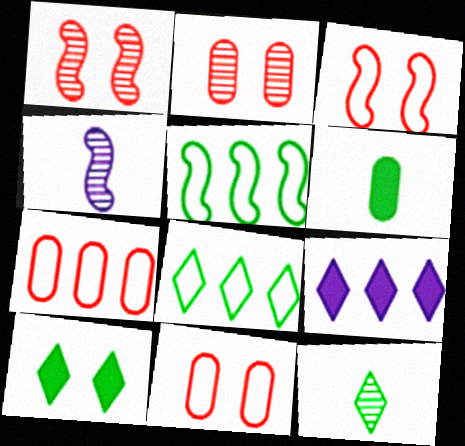[[4, 7, 10], 
[8, 10, 12]]